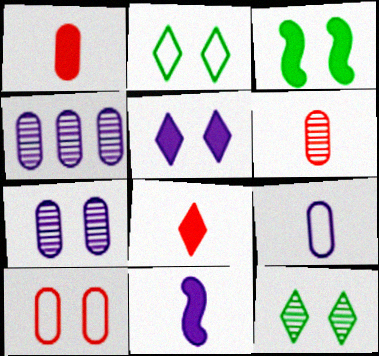[]